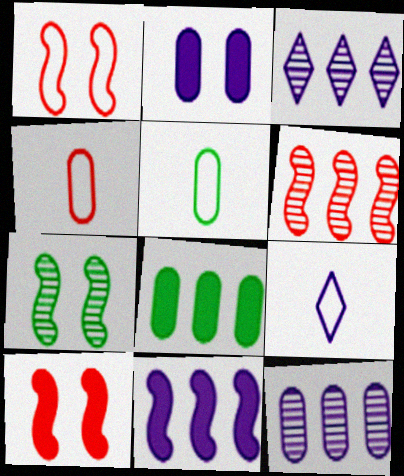[[3, 5, 10]]